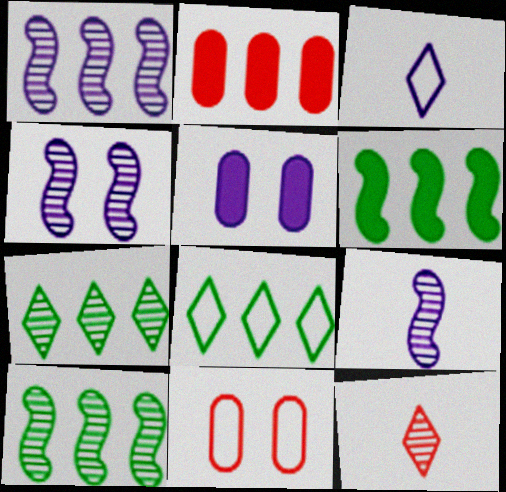[[1, 2, 8], 
[1, 3, 5], 
[1, 4, 9]]